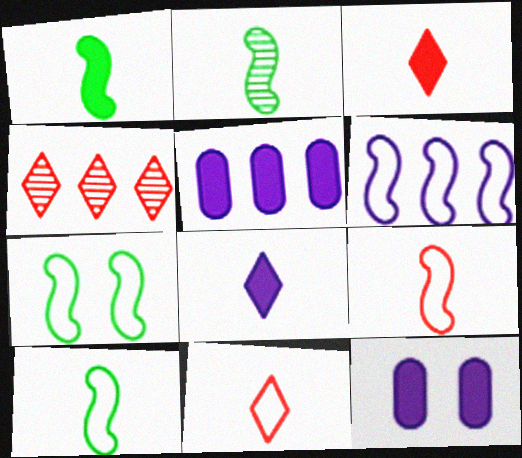[[1, 2, 10], 
[4, 10, 12], 
[6, 7, 9]]